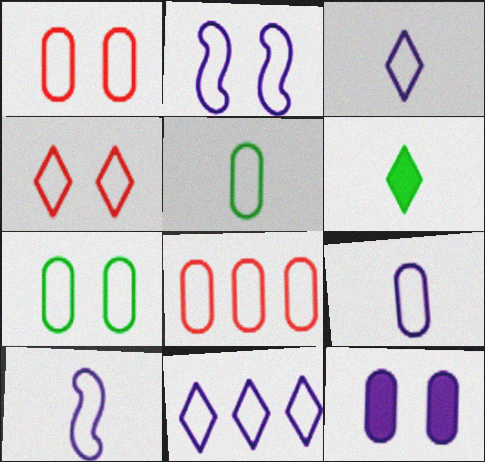[[2, 4, 7], 
[2, 9, 11], 
[3, 9, 10], 
[7, 8, 9]]